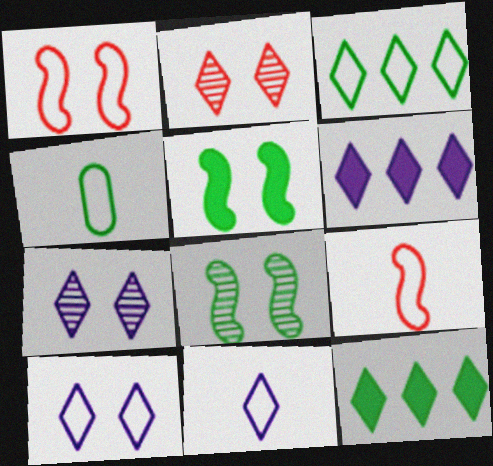[[2, 11, 12], 
[4, 8, 12], 
[4, 9, 11], 
[6, 7, 11]]